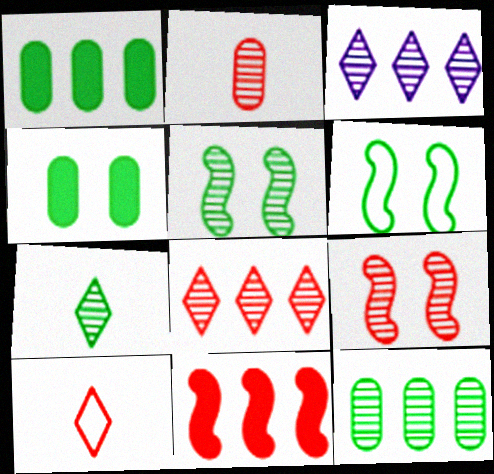[[1, 6, 7], 
[2, 3, 5], 
[2, 8, 9], 
[5, 7, 12]]